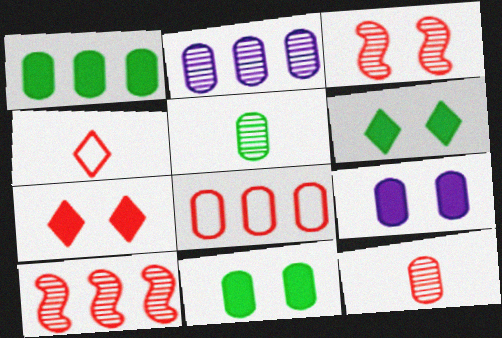[[1, 2, 8], 
[5, 8, 9]]